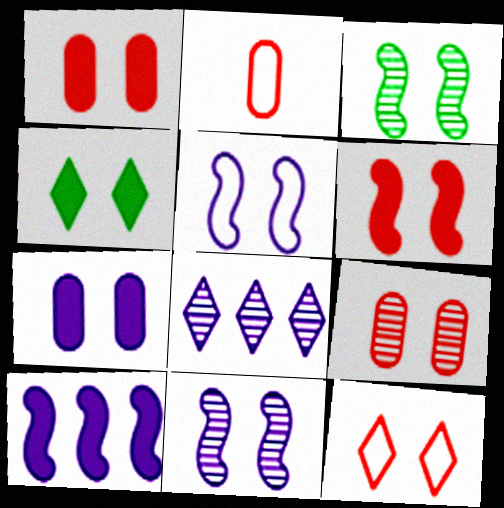[[3, 5, 6], 
[3, 7, 12], 
[4, 5, 9], 
[4, 6, 7], 
[6, 9, 12]]